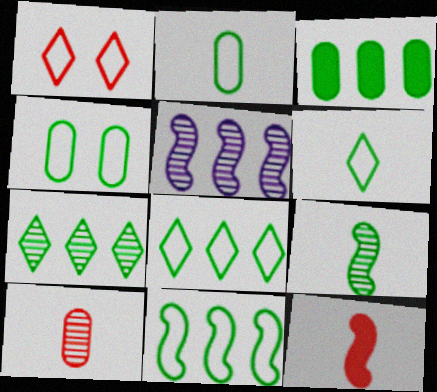[[3, 7, 11], 
[4, 6, 11]]